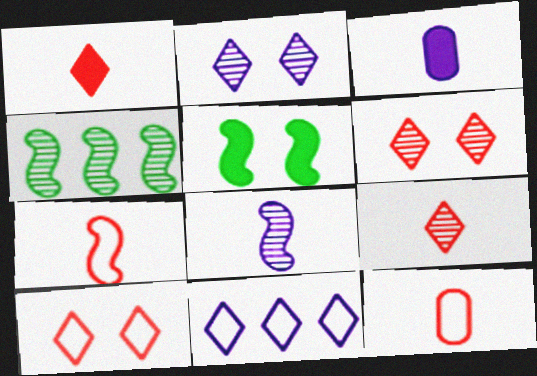[[3, 4, 10]]